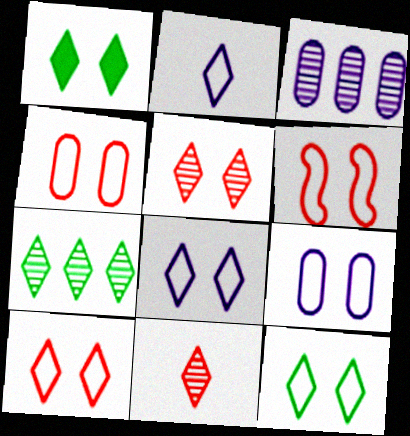[[1, 5, 8], 
[4, 6, 10], 
[6, 9, 12], 
[8, 10, 12]]